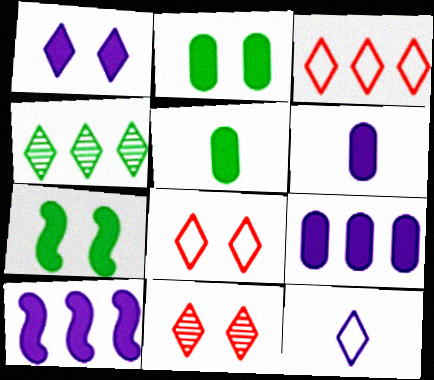[[1, 6, 10]]